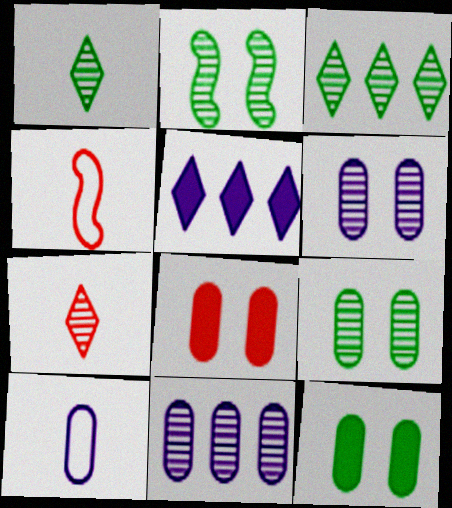[[2, 7, 11], 
[4, 5, 9]]